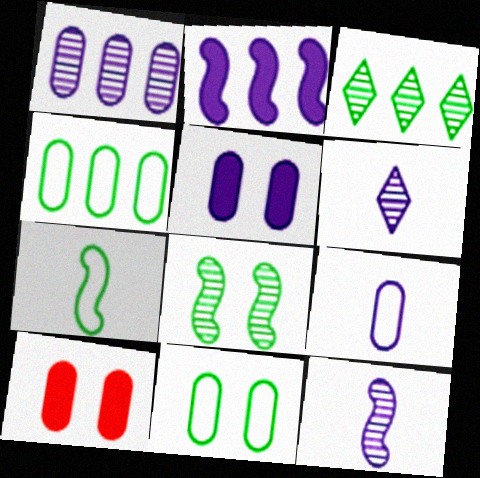[[1, 5, 9]]